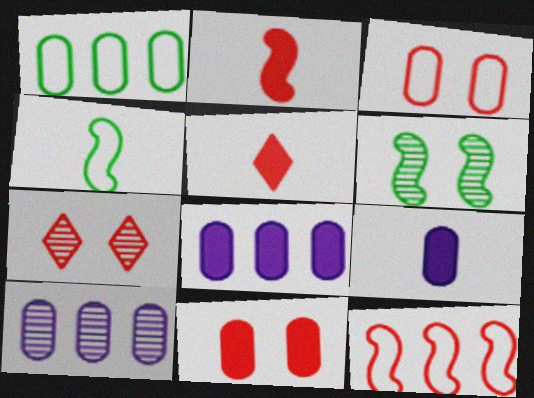[[4, 7, 8]]